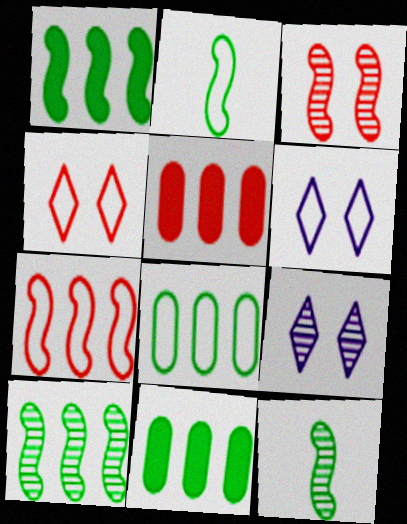[[2, 5, 9], 
[5, 6, 12]]